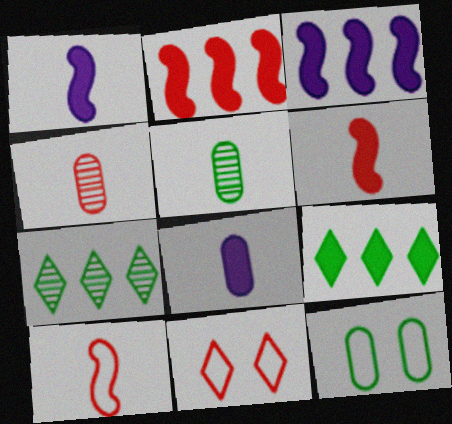[[2, 4, 11], 
[3, 5, 11]]